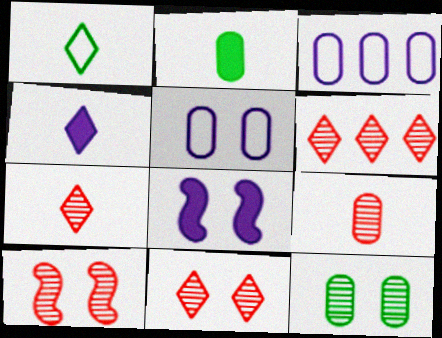[[1, 4, 7], 
[6, 7, 11], 
[6, 9, 10]]